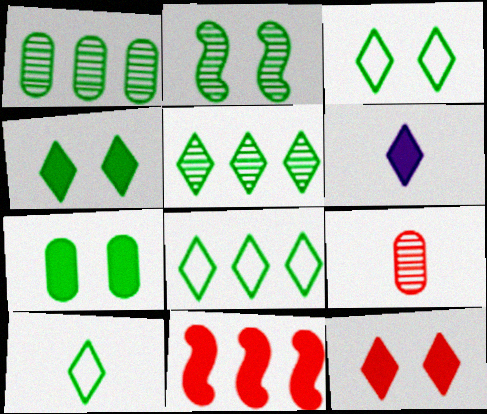[[2, 3, 7], 
[3, 8, 10], 
[4, 5, 10], 
[6, 7, 11]]